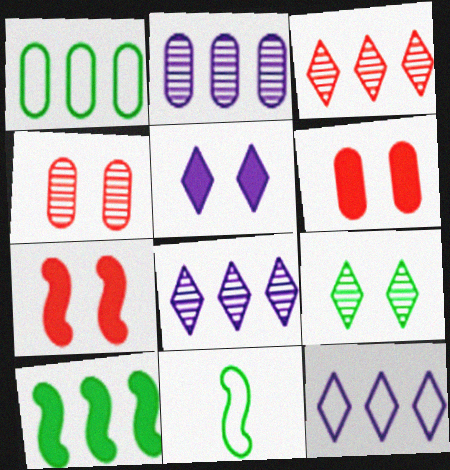[[6, 8, 11]]